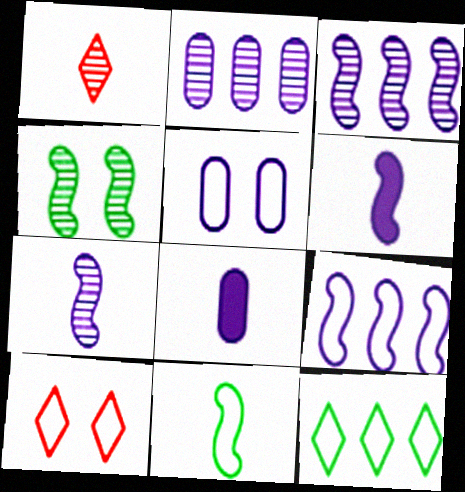[[1, 2, 4], 
[1, 8, 11], 
[2, 5, 8]]